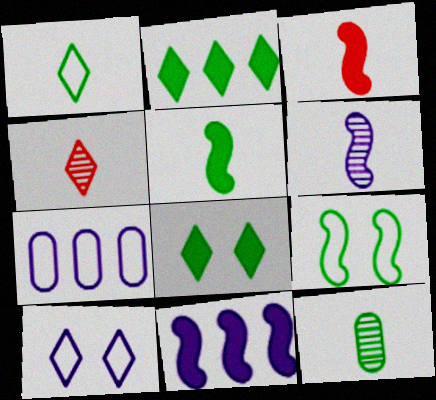[[1, 5, 12], 
[2, 4, 10], 
[2, 9, 12], 
[4, 6, 12]]